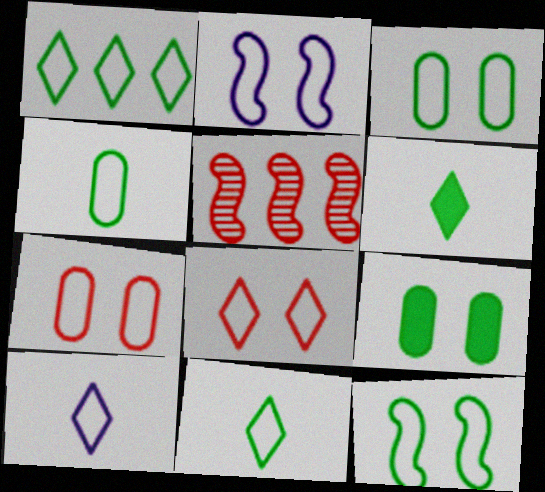[[1, 4, 12], 
[1, 8, 10], 
[2, 3, 8], 
[5, 9, 10]]